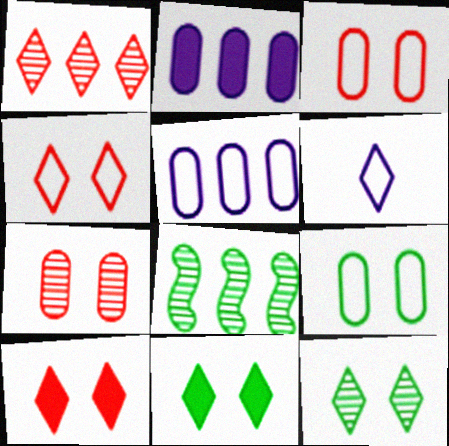[[1, 6, 11]]